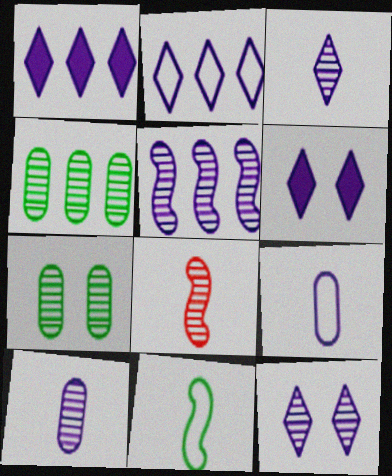[[2, 3, 6], 
[4, 8, 12], 
[5, 6, 9], 
[5, 10, 12]]